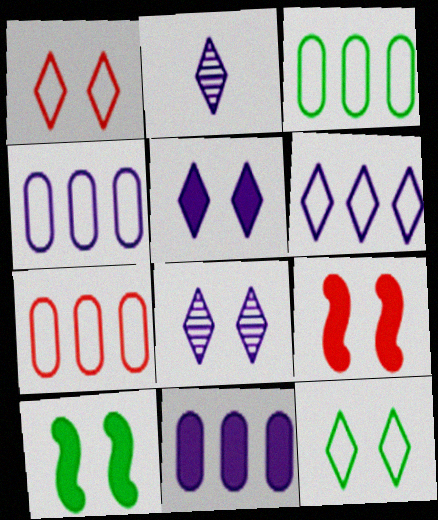[[2, 3, 9], 
[2, 5, 6], 
[2, 7, 10], 
[3, 4, 7]]